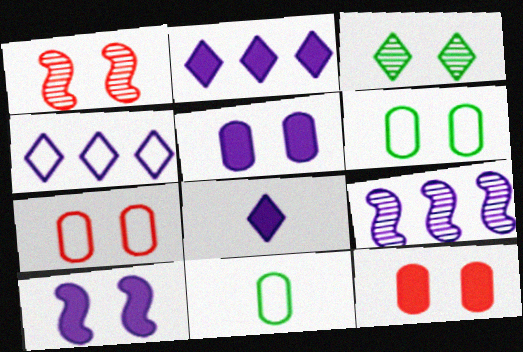[[1, 2, 11], 
[3, 7, 10]]